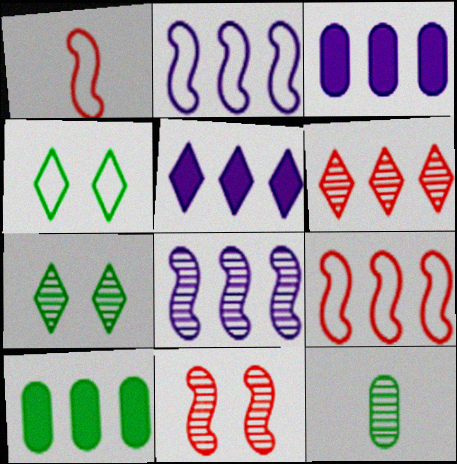[[1, 3, 7], 
[2, 6, 10]]